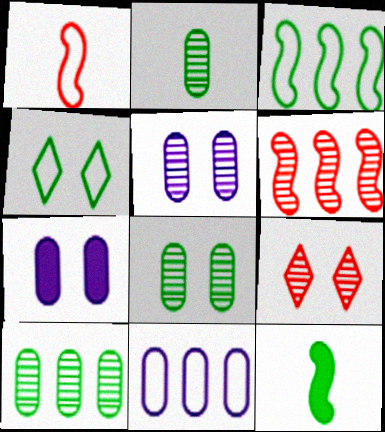[[1, 4, 11], 
[2, 8, 10], 
[4, 10, 12], 
[9, 11, 12]]